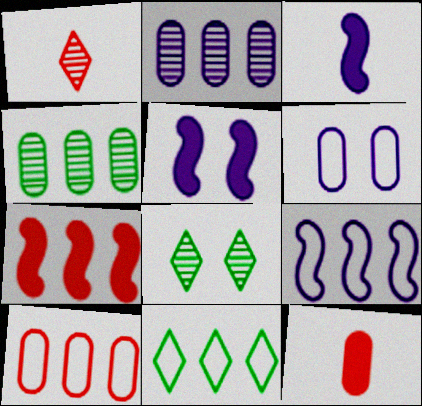[[2, 7, 11], 
[3, 8, 10], 
[4, 6, 12], 
[8, 9, 12], 
[9, 10, 11]]